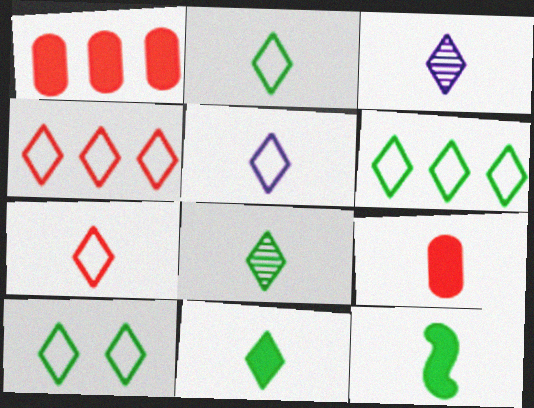[[2, 5, 7], 
[2, 6, 10], 
[2, 8, 11], 
[3, 7, 11], 
[4, 5, 10]]